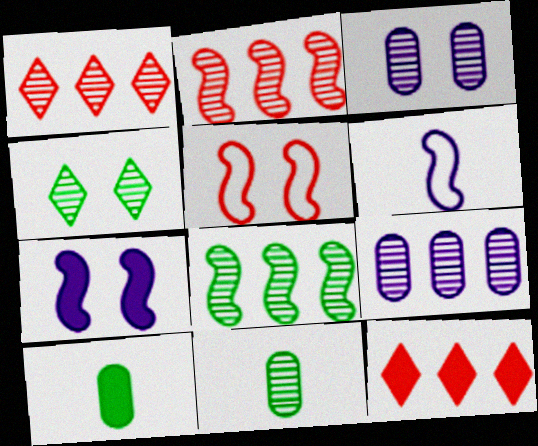[[1, 8, 9], 
[4, 8, 11], 
[7, 10, 12]]